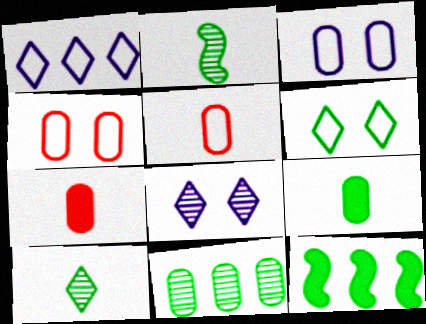[[3, 7, 11], 
[5, 8, 12]]